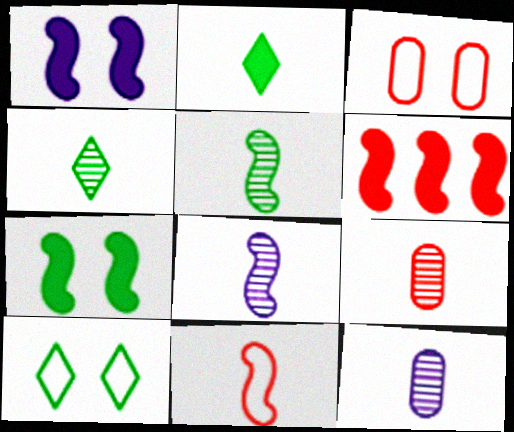[[2, 11, 12], 
[4, 8, 9], 
[6, 10, 12]]